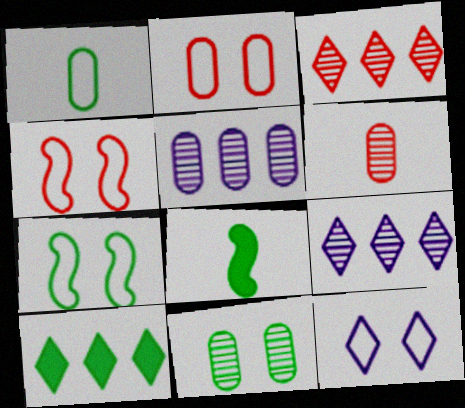[[2, 7, 12], 
[2, 8, 9], 
[5, 6, 11]]